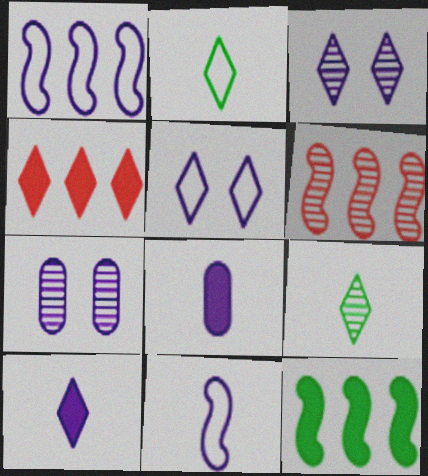[[1, 3, 8], 
[1, 6, 12], 
[1, 7, 10], 
[2, 3, 4], 
[4, 5, 9], 
[6, 7, 9]]